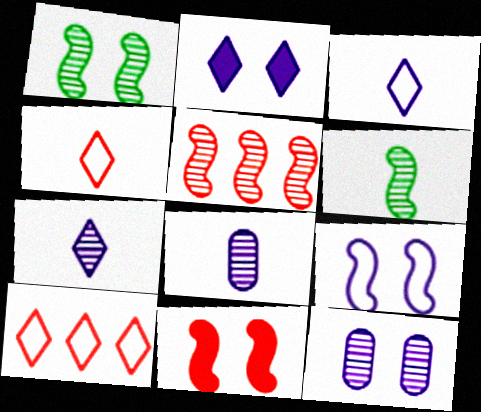[[1, 9, 11], 
[2, 9, 12]]